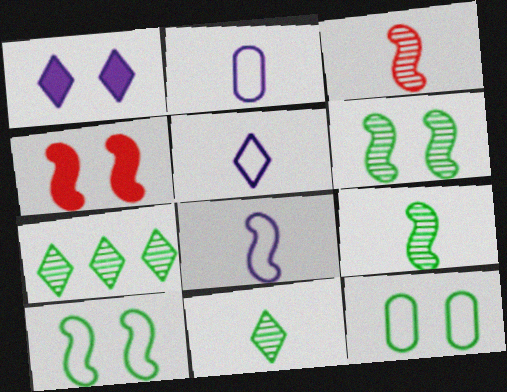[[2, 4, 7], 
[2, 5, 8]]